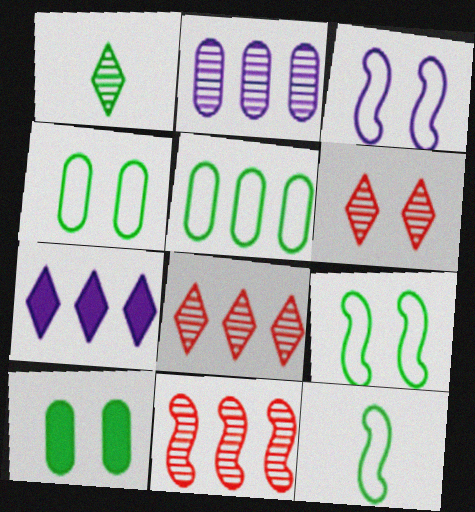[[3, 6, 10], 
[5, 7, 11]]